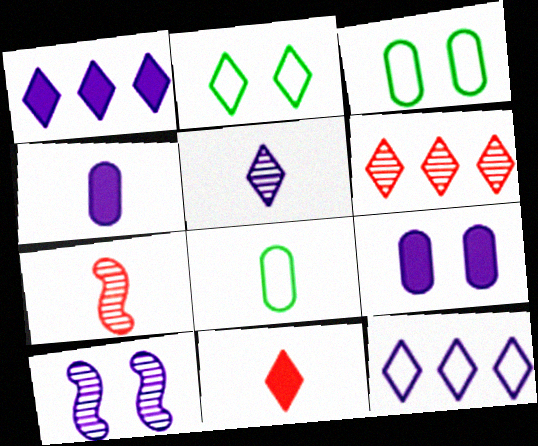[[1, 3, 7], 
[4, 10, 12]]